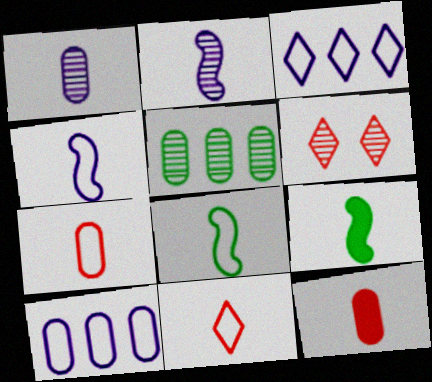[[1, 9, 11], 
[2, 5, 6], 
[6, 9, 10]]